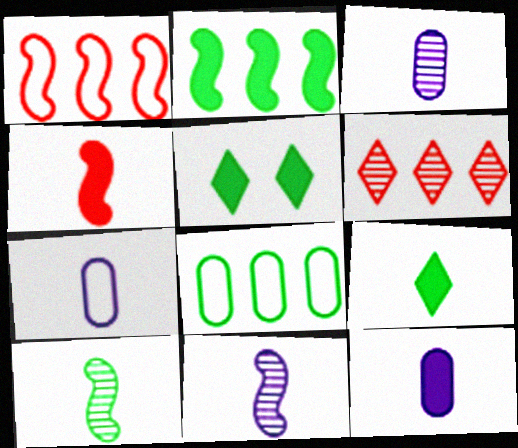[[1, 3, 5], 
[3, 7, 12], 
[4, 9, 12], 
[5, 8, 10]]